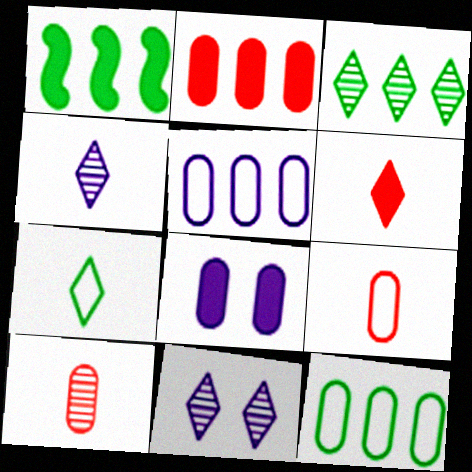[[1, 3, 12], 
[1, 6, 8], 
[1, 9, 11], 
[4, 6, 7], 
[8, 10, 12]]